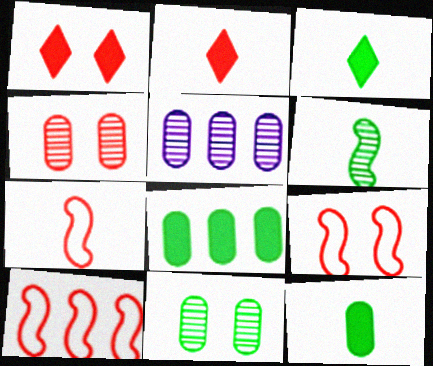[[1, 4, 9], 
[2, 4, 10], 
[3, 5, 9], 
[7, 9, 10]]